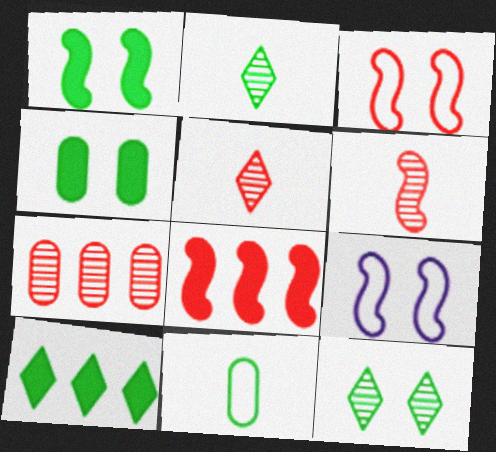[[3, 6, 8]]